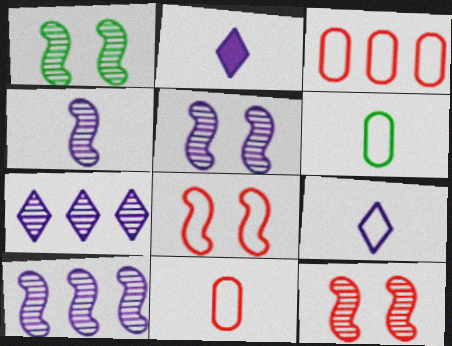[[1, 2, 3], 
[1, 5, 12], 
[4, 5, 10]]